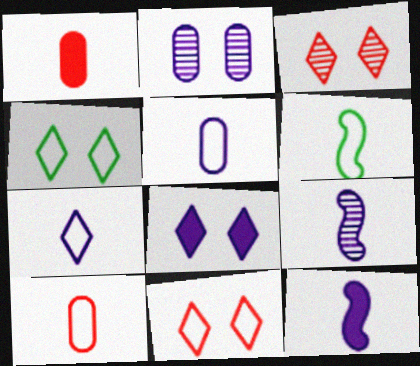[[3, 4, 8], 
[6, 7, 10]]